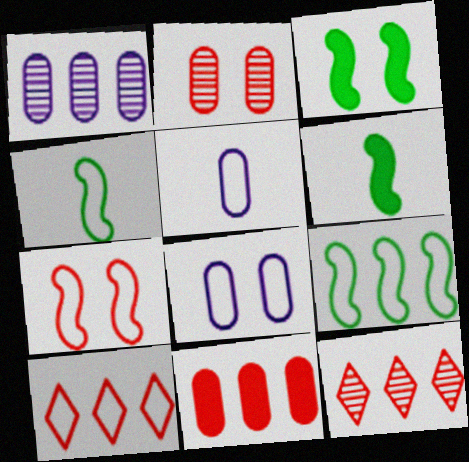[[3, 5, 12], 
[4, 8, 10], 
[6, 8, 12]]